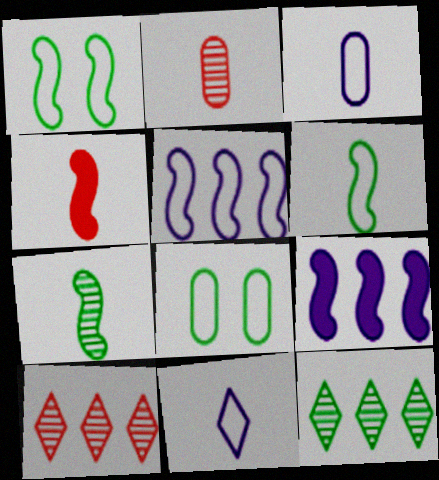[]